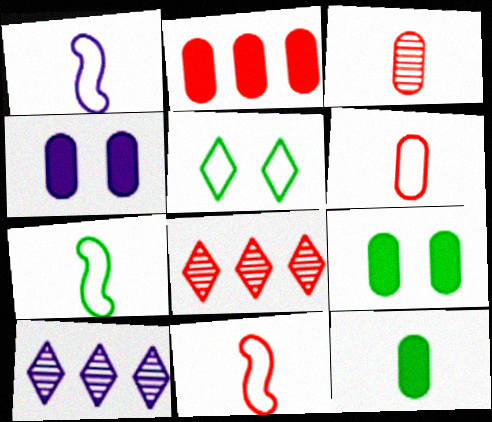[[1, 4, 10], 
[1, 7, 11], 
[1, 8, 9], 
[2, 4, 12], 
[4, 7, 8], 
[9, 10, 11]]